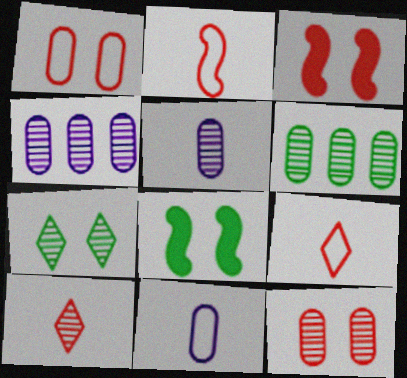[[4, 8, 9], 
[5, 6, 12]]